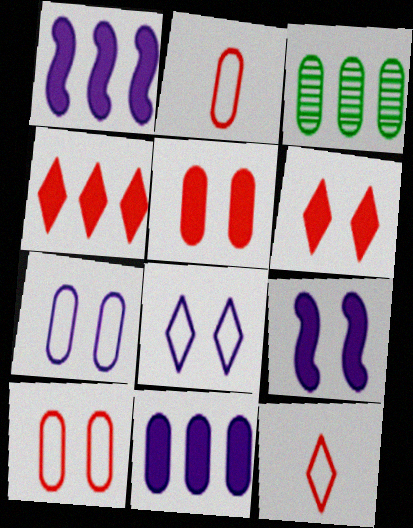[[3, 9, 12]]